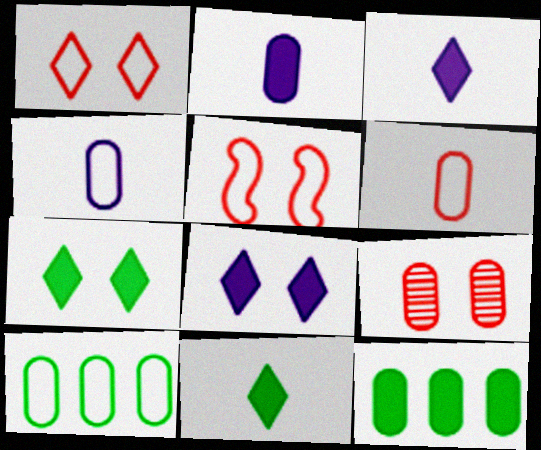[[2, 9, 10], 
[4, 9, 12]]